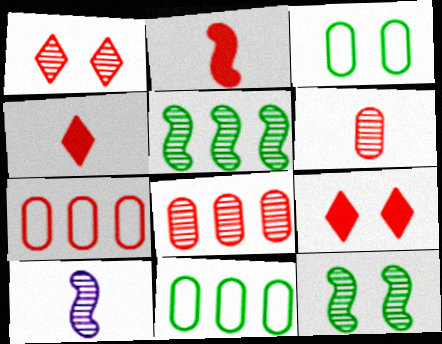[[1, 2, 7], 
[9, 10, 11]]